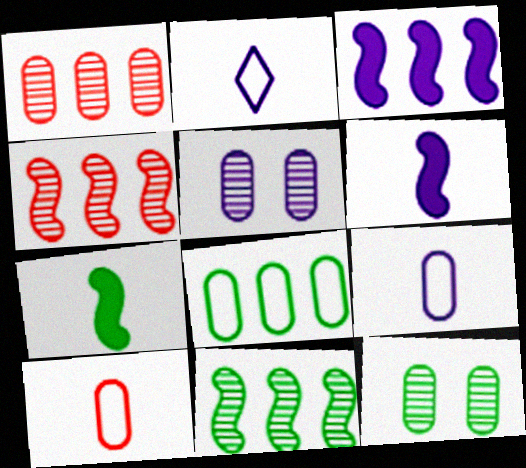[[2, 3, 5]]